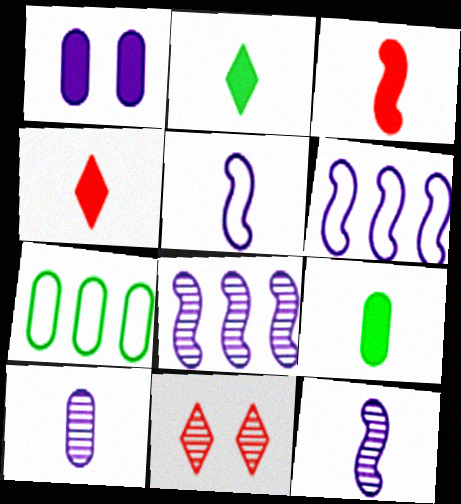[[6, 9, 11]]